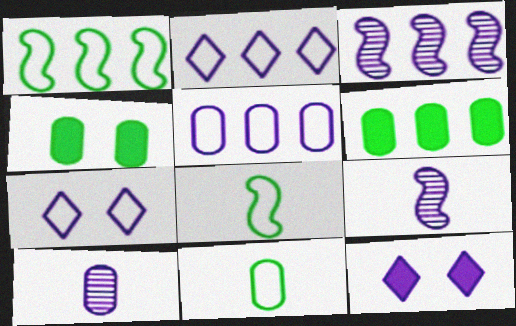[[5, 9, 12]]